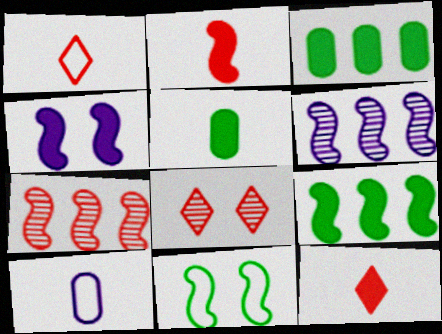[[2, 4, 9], 
[2, 6, 11], 
[3, 4, 12], 
[8, 9, 10]]